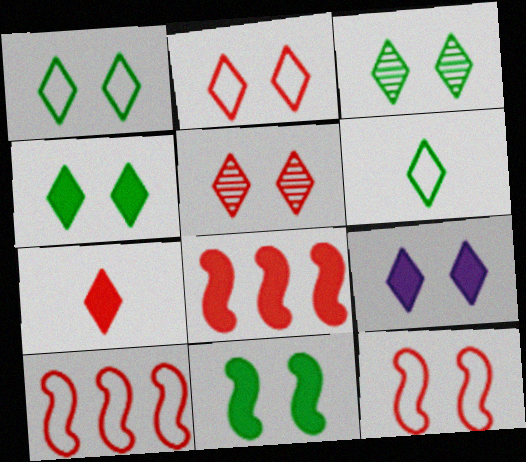[[1, 3, 4], 
[1, 5, 9], 
[2, 3, 9]]